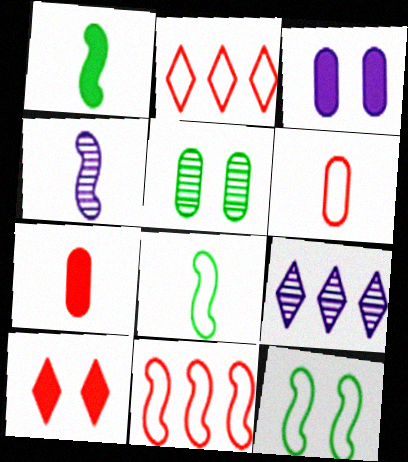[[7, 9, 12]]